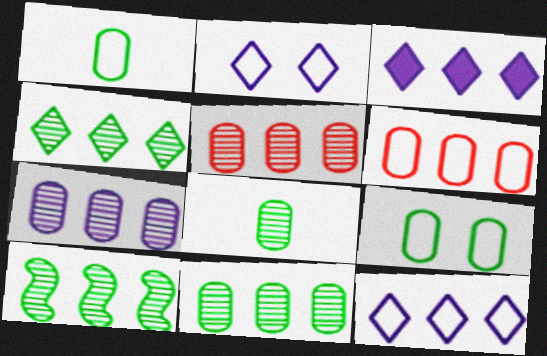[[3, 6, 10], 
[4, 10, 11], 
[5, 7, 11]]